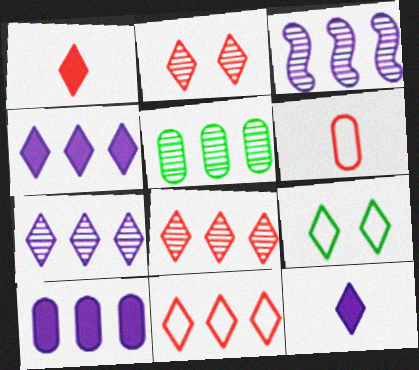[[1, 2, 11], 
[1, 7, 9], 
[3, 5, 8], 
[8, 9, 12]]